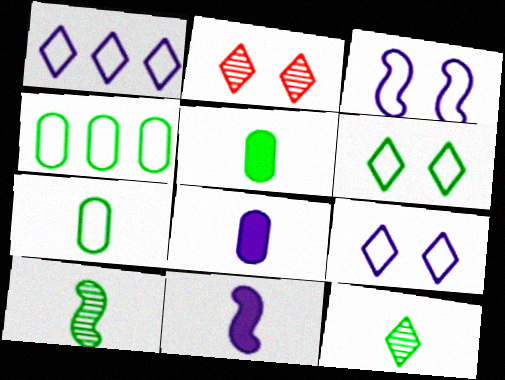[[2, 4, 11]]